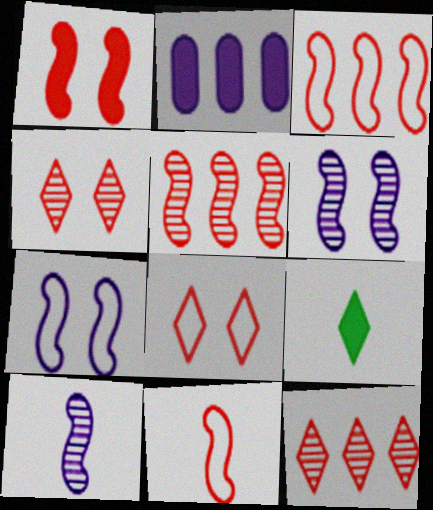[[1, 2, 9], 
[1, 5, 11]]